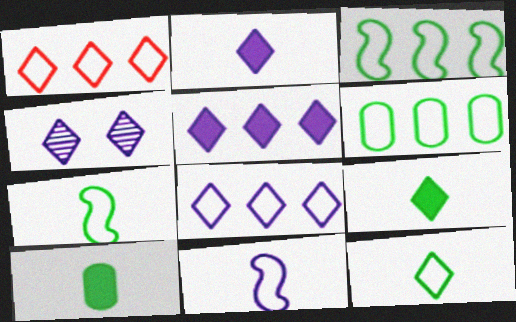[[1, 4, 9], 
[2, 4, 8]]